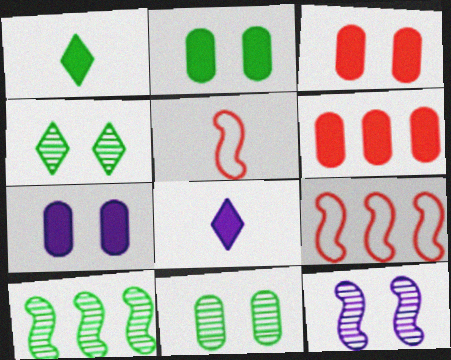[[2, 3, 7], 
[8, 9, 11]]